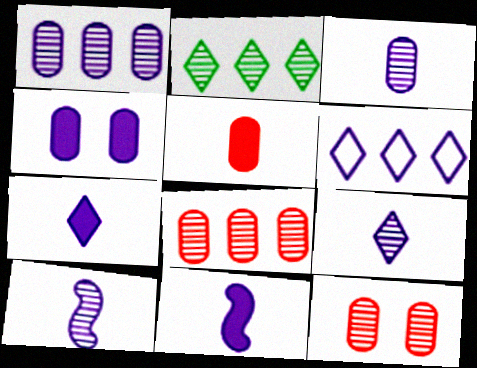[[2, 10, 12], 
[3, 9, 10], 
[4, 6, 10]]